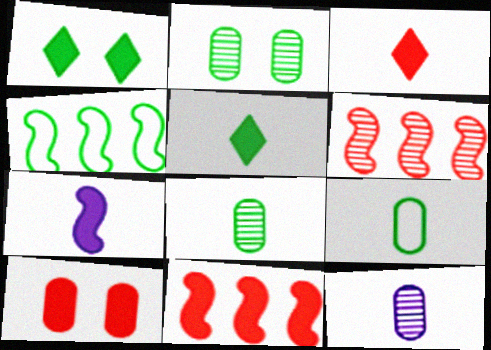[[1, 4, 8], 
[2, 4, 5], 
[3, 10, 11]]